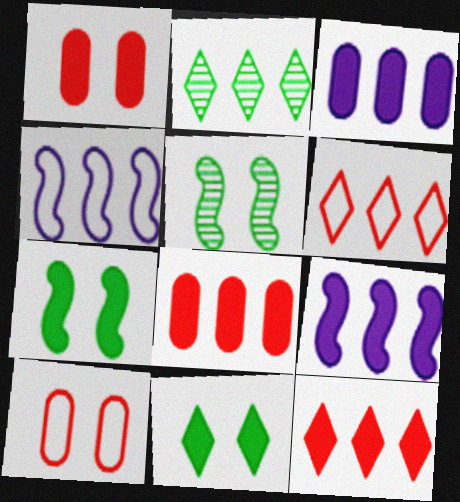[[2, 4, 8]]